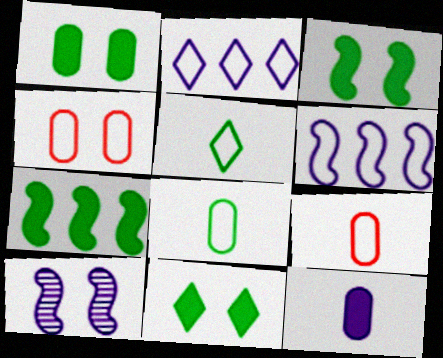[[1, 3, 11], 
[2, 10, 12], 
[4, 5, 6], 
[4, 10, 11]]